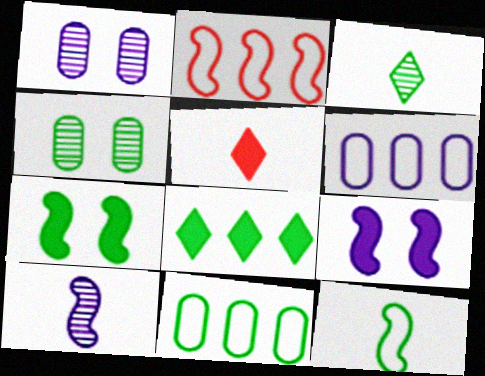[[2, 7, 10], 
[3, 7, 11], 
[4, 8, 12]]